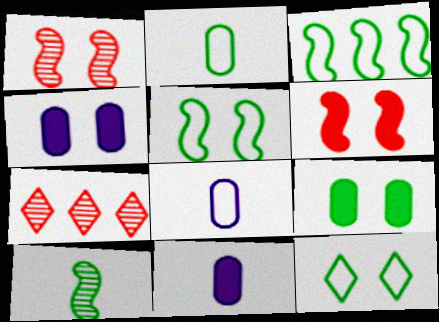[[1, 4, 12], 
[2, 3, 12], 
[5, 7, 11]]